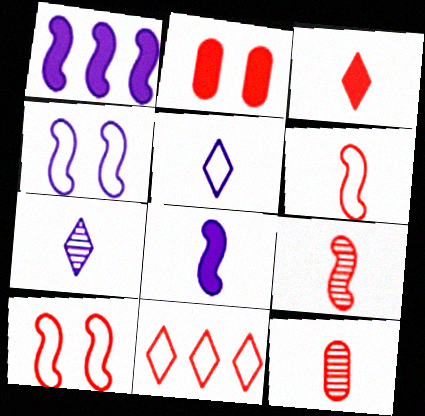[[2, 9, 11], 
[3, 6, 12]]